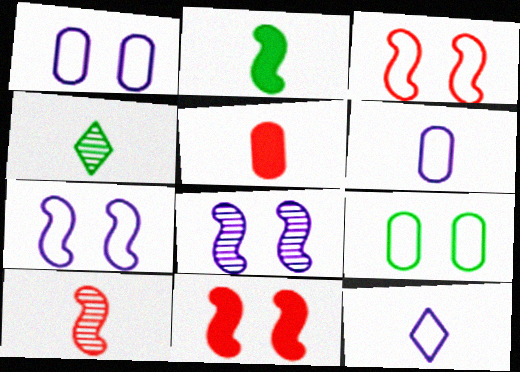[]